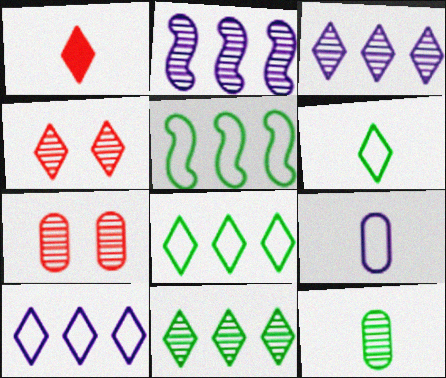[[2, 4, 12]]